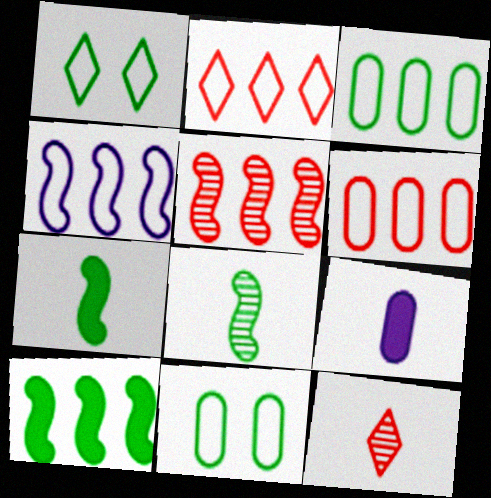[[1, 5, 9], 
[2, 3, 4], 
[4, 5, 10]]